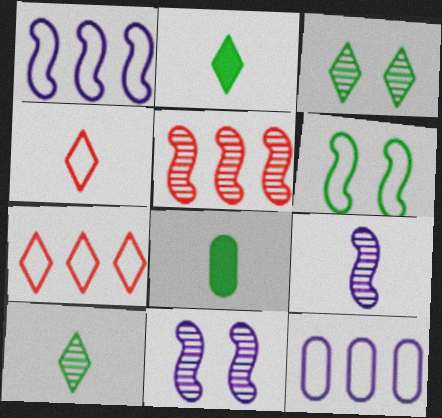[[4, 6, 12], 
[4, 8, 9], 
[7, 8, 11]]